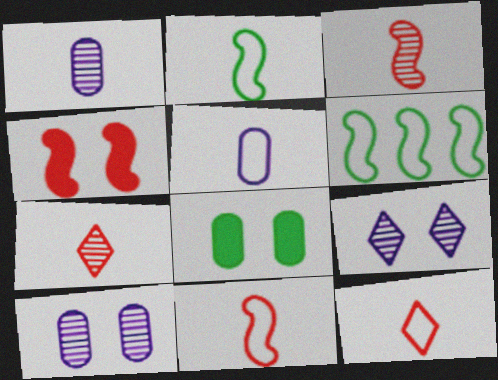[[2, 5, 12]]